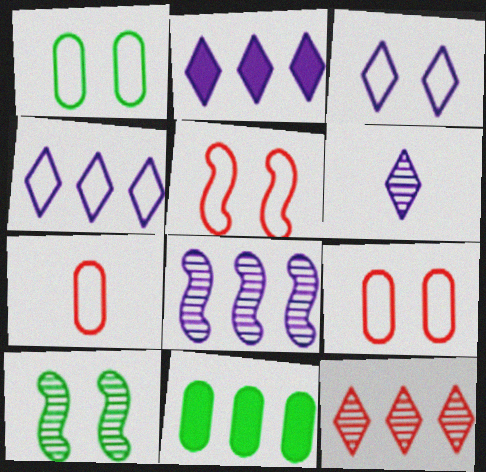[[1, 3, 5], 
[2, 3, 6], 
[2, 7, 10], 
[5, 6, 11]]